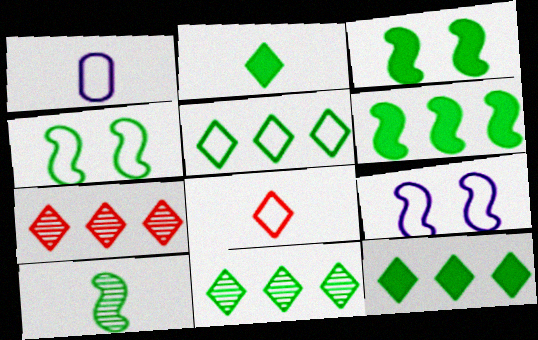[[1, 3, 7], 
[4, 6, 10], 
[5, 11, 12]]